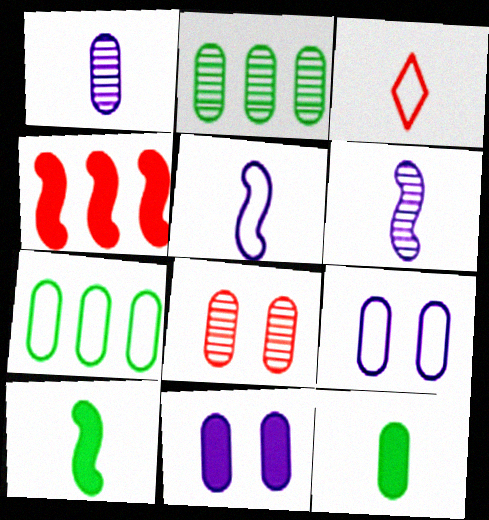[[1, 2, 8], 
[1, 3, 10], 
[3, 4, 8], 
[3, 6, 12]]